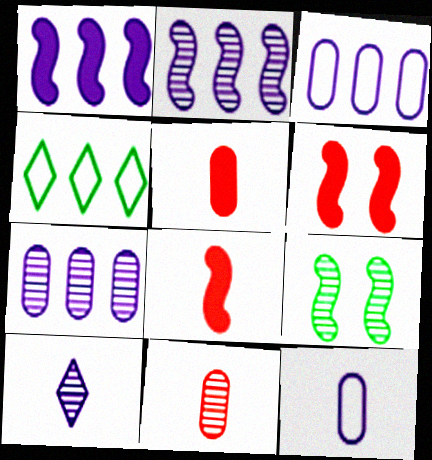[]